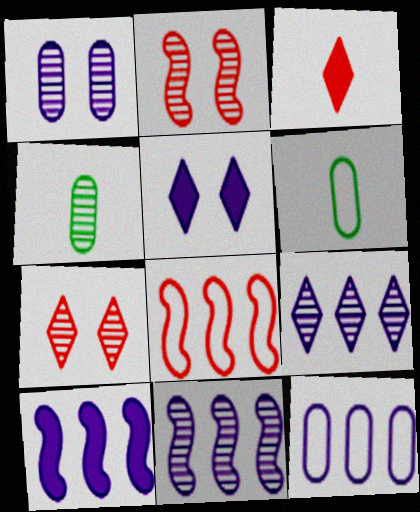[[2, 4, 9], 
[4, 5, 8], 
[4, 7, 11], 
[6, 7, 10], 
[9, 10, 12]]